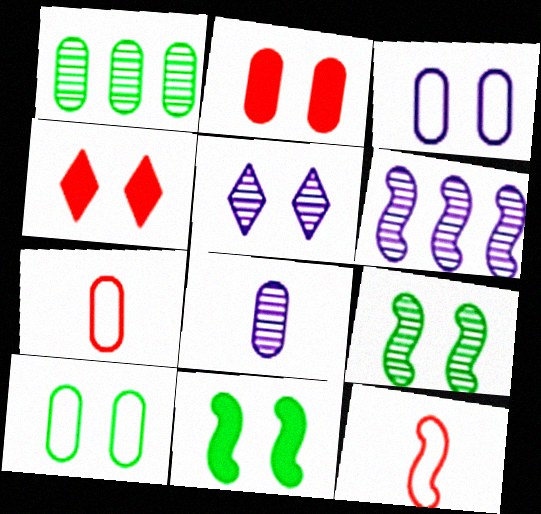[[3, 4, 9], 
[5, 6, 8], 
[6, 11, 12]]